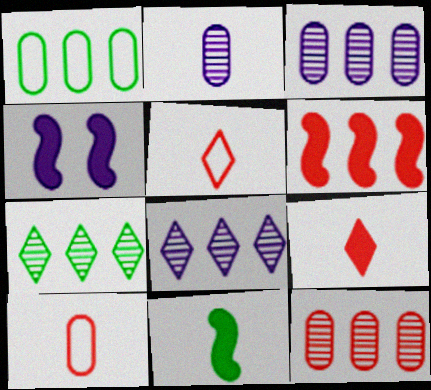[[1, 6, 8], 
[2, 5, 11], 
[4, 6, 11], 
[4, 7, 10]]